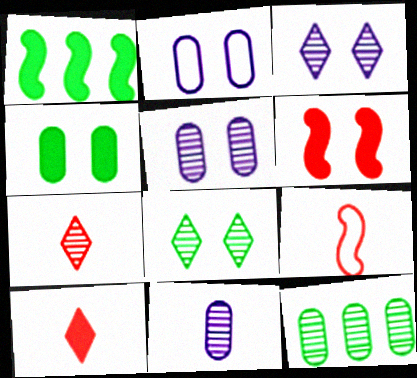[[1, 2, 7], 
[2, 6, 8]]